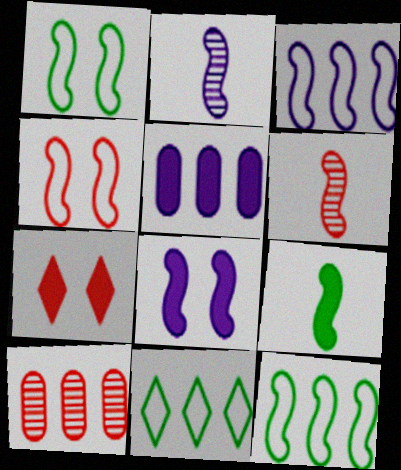[[2, 3, 8], 
[5, 7, 9], 
[6, 8, 12]]